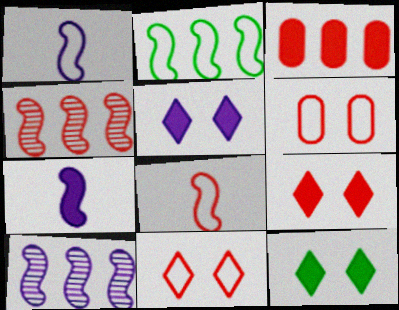[[3, 7, 12], 
[5, 9, 12]]